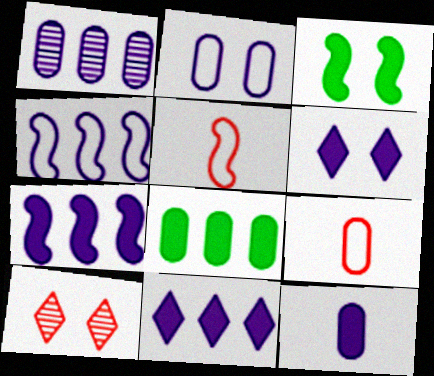[[1, 2, 12], 
[1, 4, 11], 
[2, 3, 10], 
[6, 7, 12]]